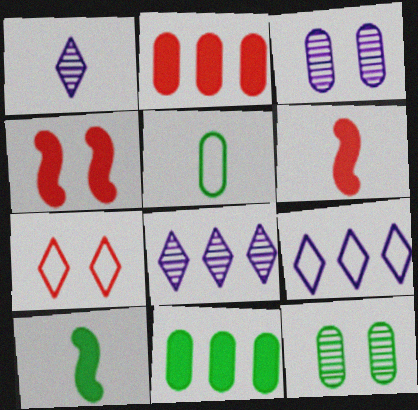[[1, 5, 6], 
[2, 3, 5], 
[4, 5, 8], 
[5, 11, 12], 
[6, 9, 12]]